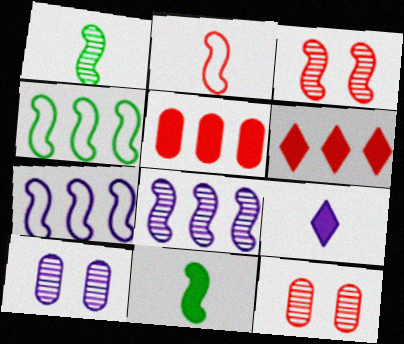[[1, 3, 8], 
[2, 6, 12], 
[3, 7, 11], 
[4, 9, 12], 
[7, 9, 10]]